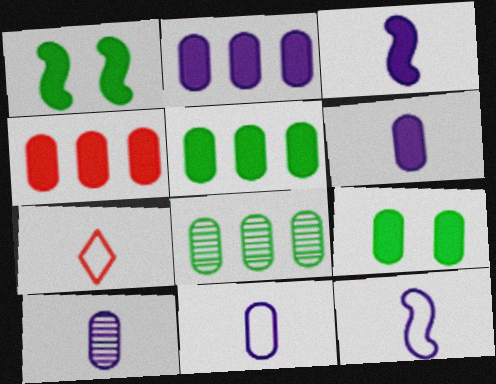[[2, 4, 5], 
[4, 6, 9], 
[6, 10, 11]]